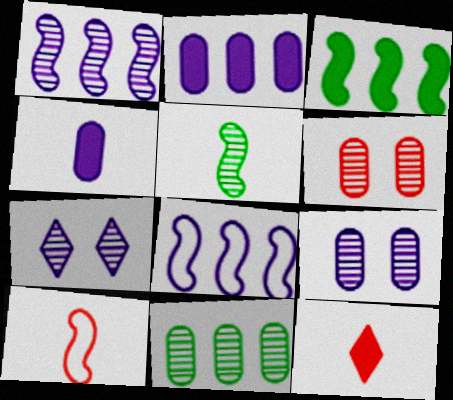[[4, 7, 8]]